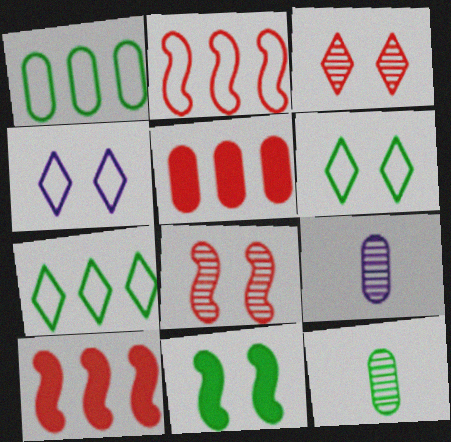[[4, 10, 12], 
[6, 9, 10], 
[7, 11, 12]]